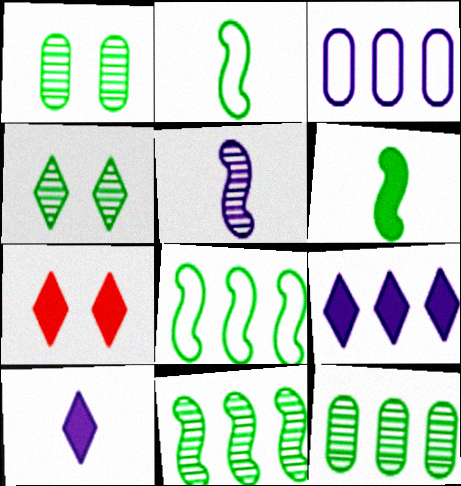[]